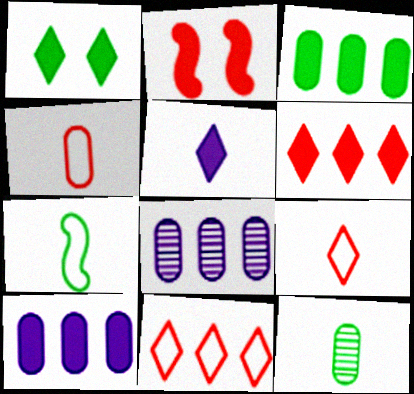[[1, 5, 6], 
[2, 3, 5]]